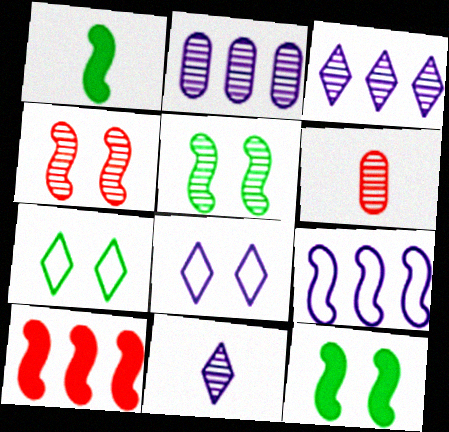[[1, 4, 9], 
[3, 5, 6]]